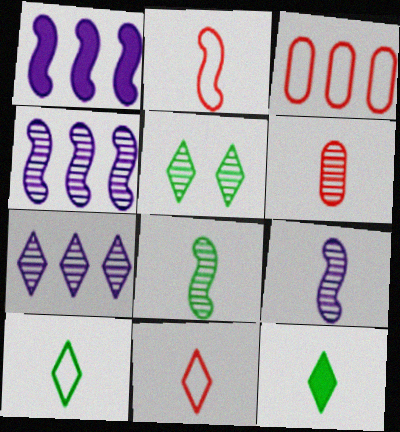[[4, 5, 6]]